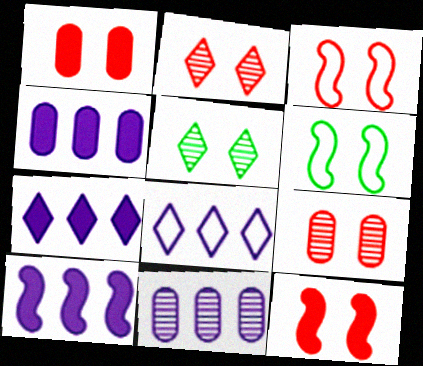[[1, 2, 3], 
[4, 7, 10], 
[8, 10, 11]]